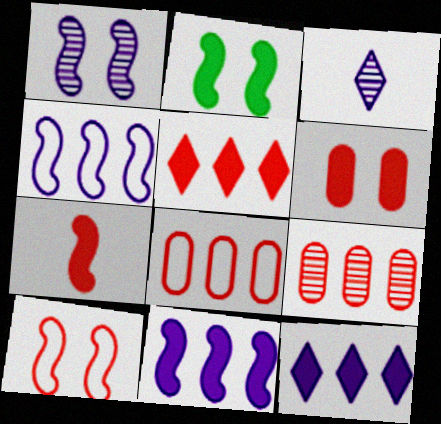[[1, 2, 10], 
[2, 3, 8], 
[2, 7, 11], 
[5, 6, 7]]